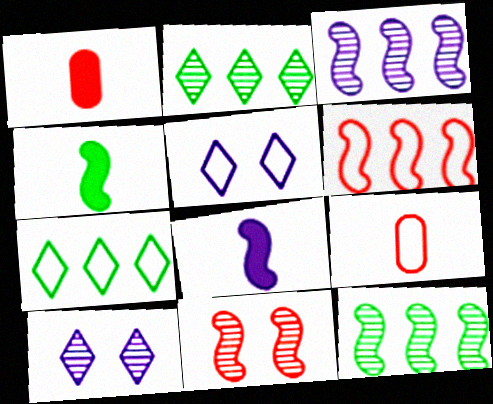[[1, 5, 12]]